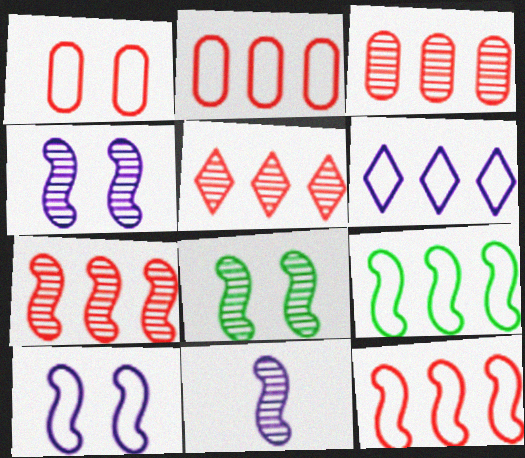[[2, 6, 9], 
[3, 5, 7], 
[7, 8, 11]]